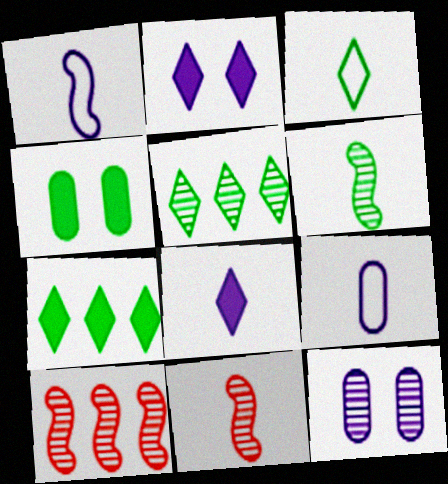[[5, 11, 12]]